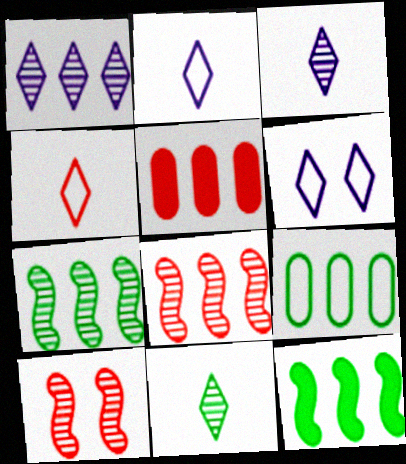[[4, 5, 10]]